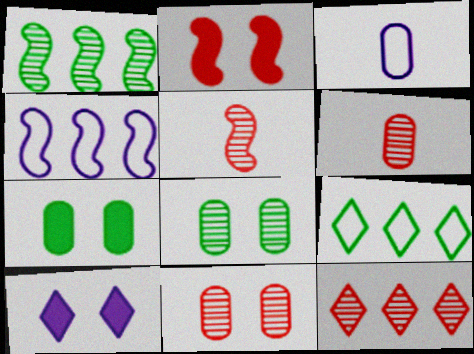[[2, 7, 10], 
[5, 11, 12]]